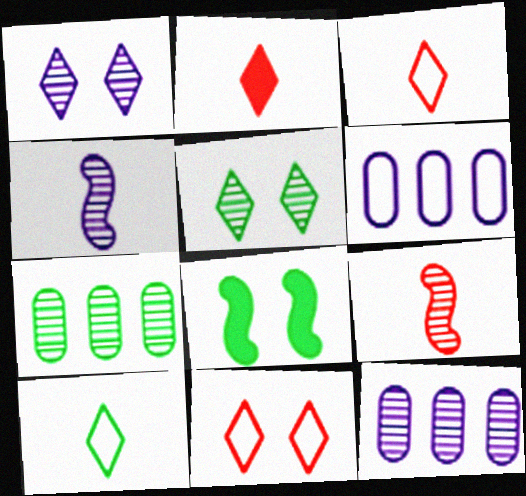[[1, 4, 12], 
[1, 7, 9], 
[3, 8, 12], 
[5, 9, 12], 
[7, 8, 10]]